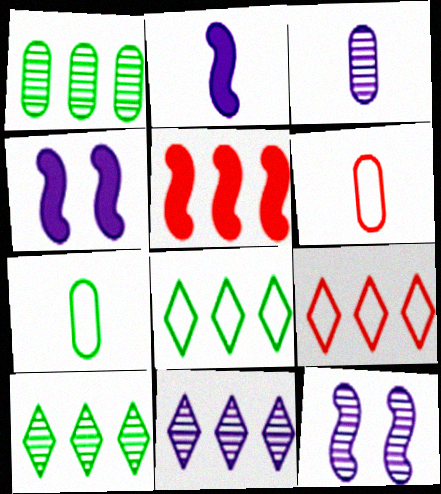[[3, 11, 12], 
[4, 6, 10]]